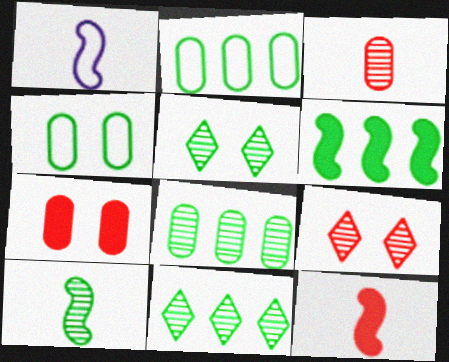[[1, 7, 11], 
[1, 10, 12], 
[2, 6, 11], 
[5, 8, 10]]